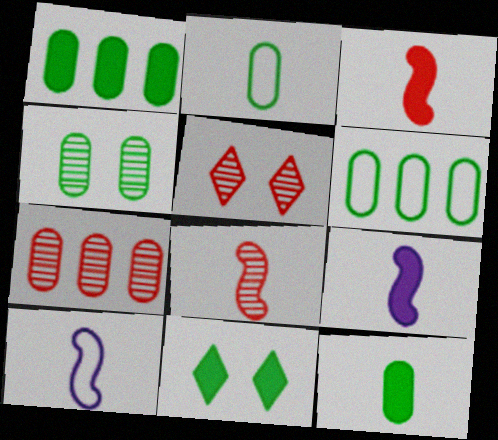[[1, 2, 4], 
[1, 5, 10], 
[4, 6, 12], 
[5, 6, 9], 
[5, 7, 8], 
[7, 10, 11]]